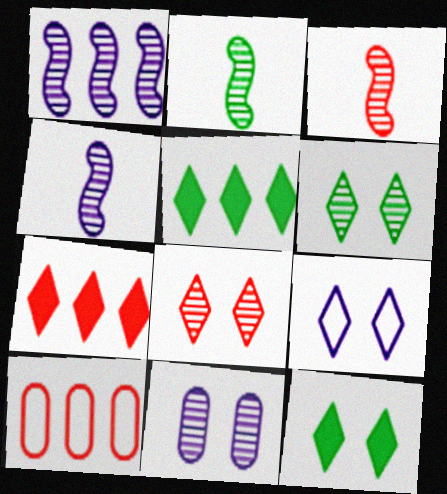[[1, 5, 10], 
[2, 3, 4], 
[4, 10, 12], 
[8, 9, 12]]